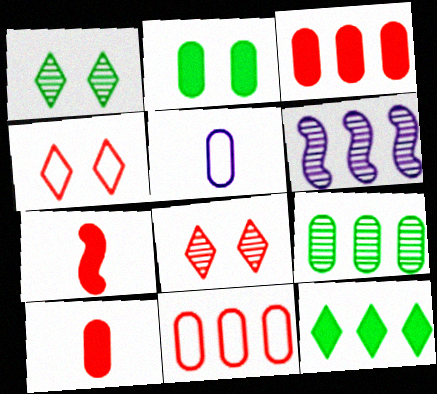[[6, 11, 12], 
[7, 8, 11]]